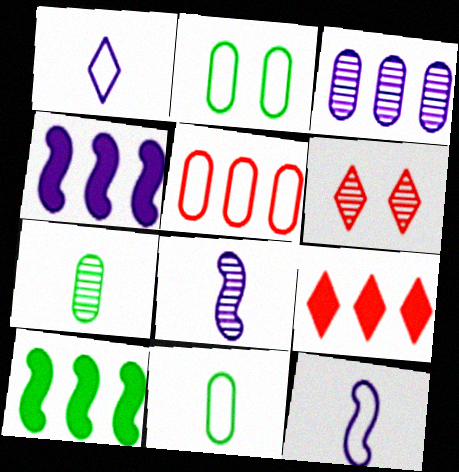[[2, 8, 9], 
[4, 6, 11]]